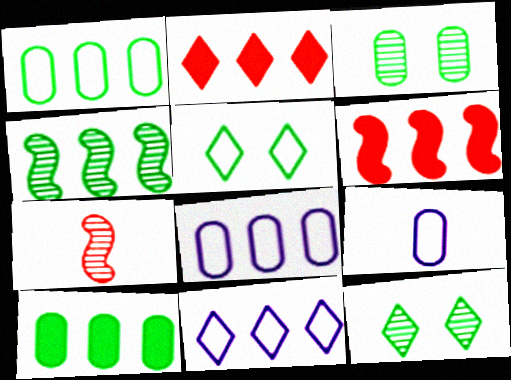[[2, 4, 8], 
[6, 9, 12]]